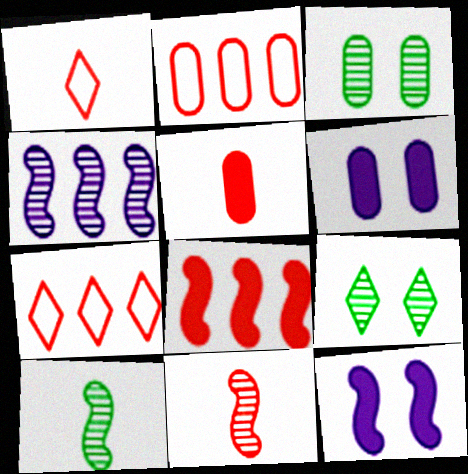[[1, 5, 11], 
[6, 7, 10]]